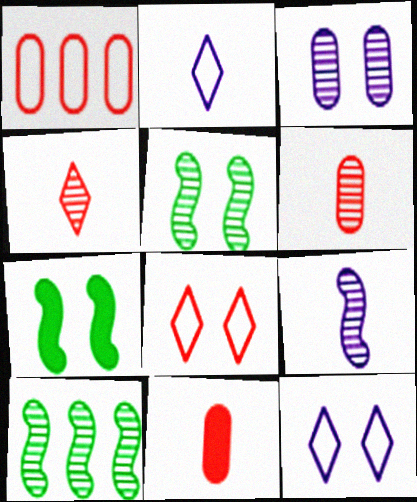[[3, 4, 10], 
[3, 7, 8], 
[10, 11, 12]]